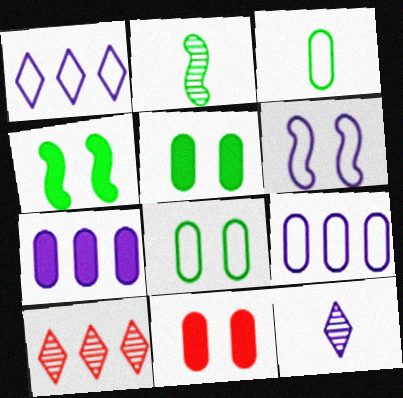[[1, 2, 11], 
[6, 7, 12]]